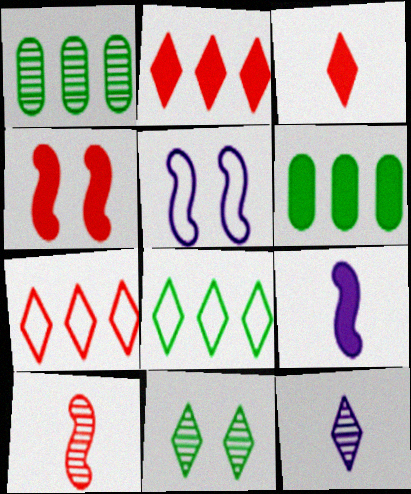[[1, 3, 5]]